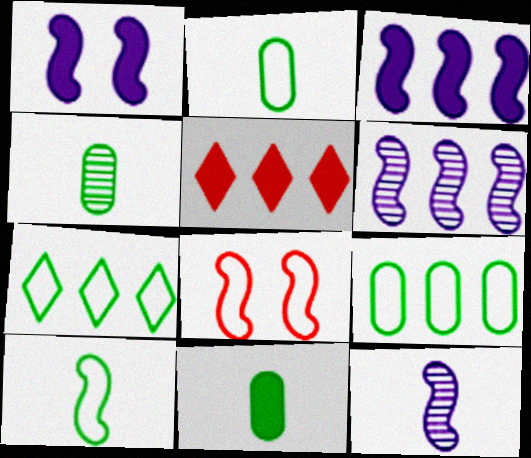[[1, 5, 11], 
[2, 4, 11], 
[5, 6, 9]]